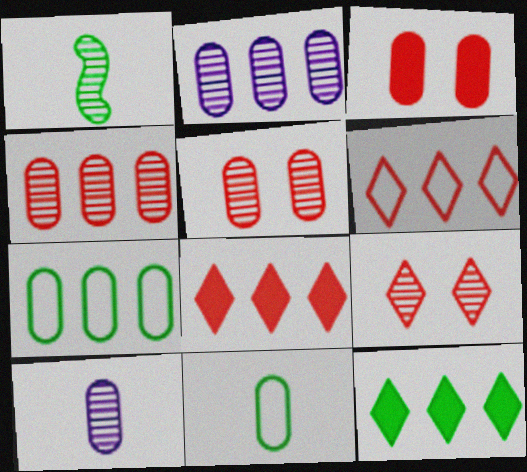[[1, 2, 9], 
[2, 3, 11], 
[3, 7, 10]]